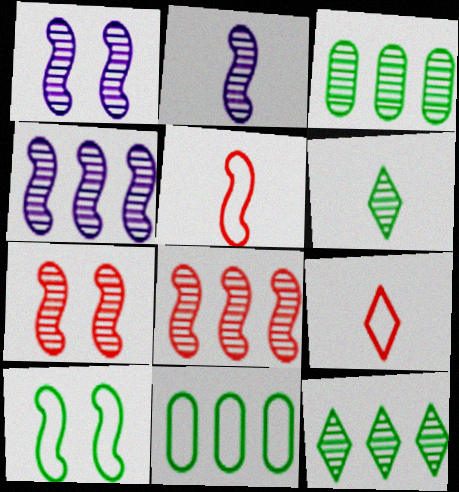[[1, 2, 4]]